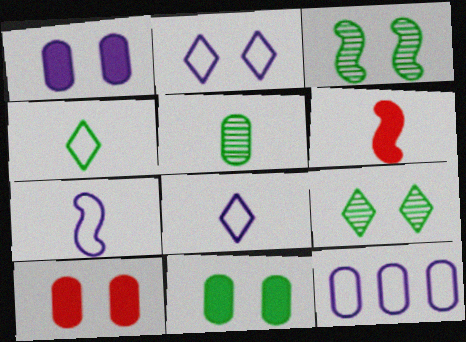[[1, 10, 11], 
[2, 3, 10], 
[2, 7, 12], 
[5, 6, 8], 
[5, 10, 12], 
[6, 9, 12]]